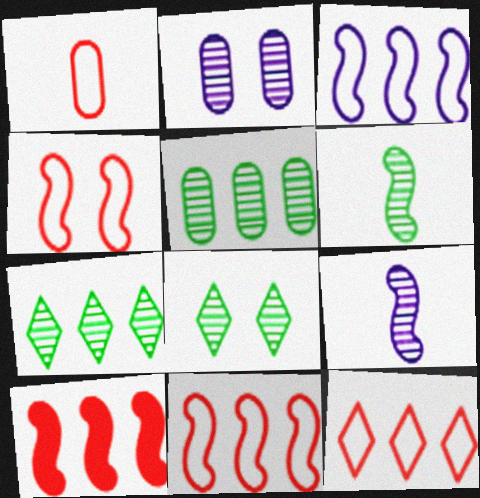[[1, 4, 12], 
[5, 6, 8]]